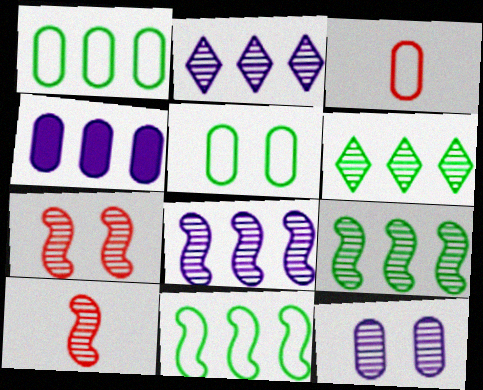[[6, 10, 12]]